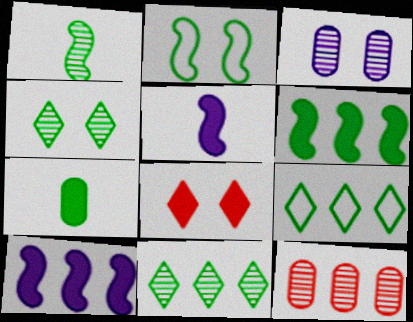[[1, 2, 6], 
[2, 3, 8], 
[2, 7, 11], 
[7, 8, 10], 
[9, 10, 12]]